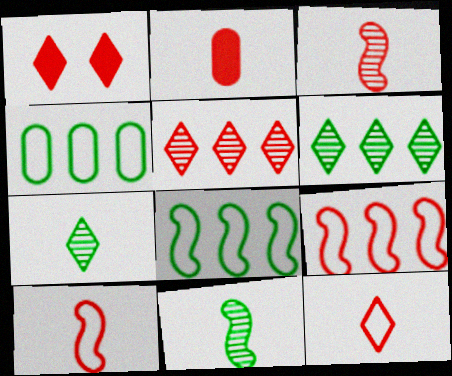[[1, 5, 12], 
[2, 3, 12]]